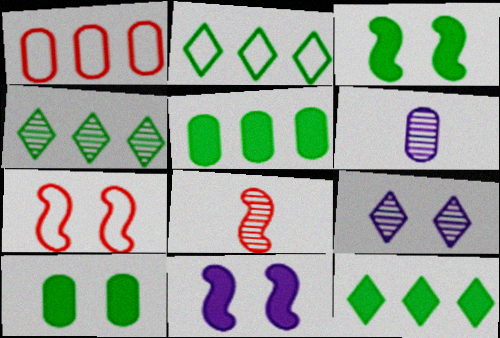[[1, 6, 10], 
[2, 4, 12], 
[6, 7, 12], 
[7, 9, 10]]